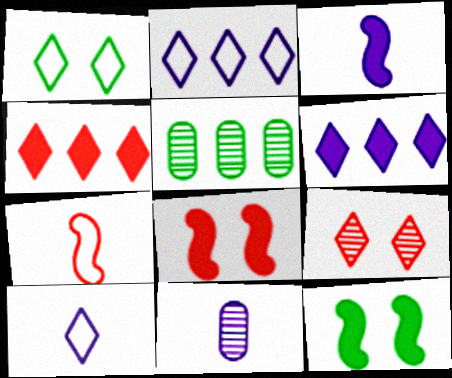[[3, 10, 11], 
[5, 8, 10]]